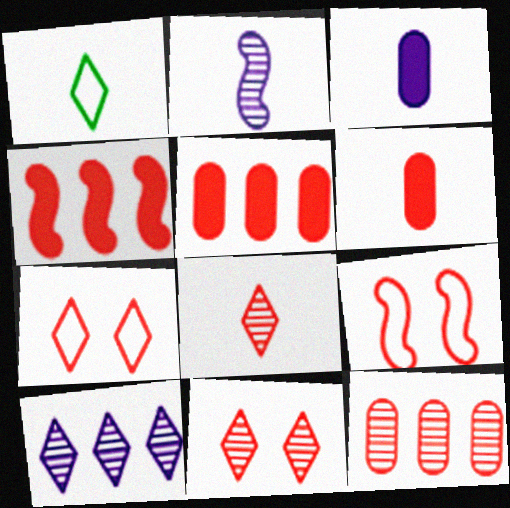[[1, 2, 6], 
[5, 8, 9]]